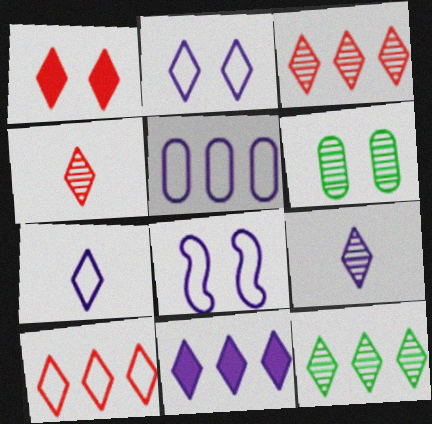[[1, 4, 10], 
[1, 6, 8], 
[1, 7, 12], 
[2, 9, 11], 
[5, 7, 8], 
[10, 11, 12]]